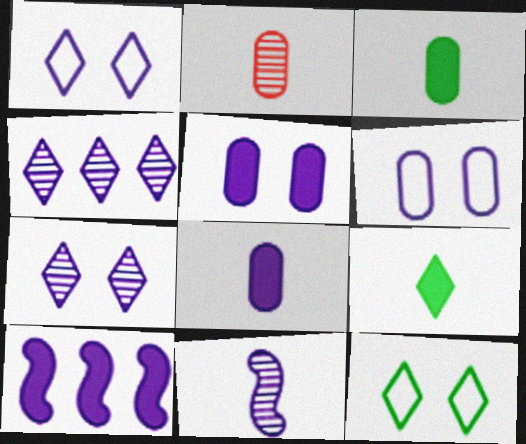[[2, 10, 12]]